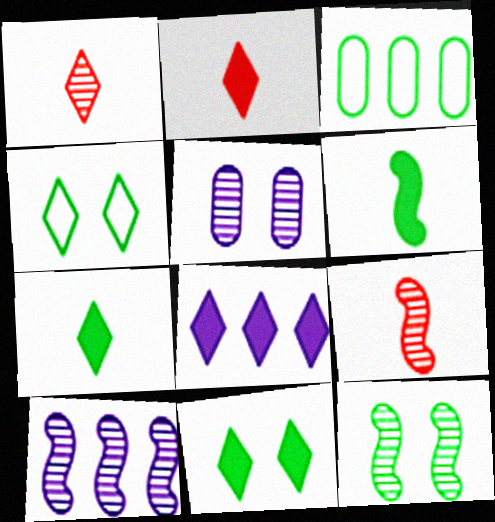[[1, 4, 8], 
[2, 8, 11], 
[3, 7, 12], 
[9, 10, 12]]